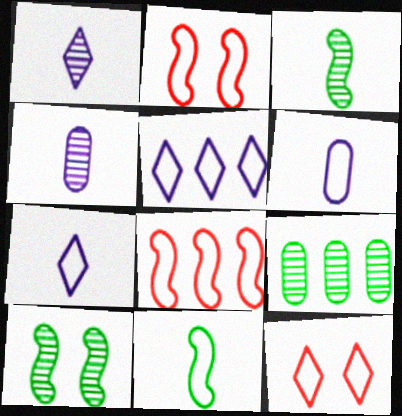[]